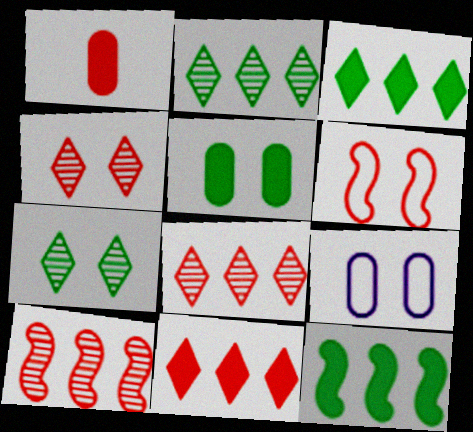[[1, 6, 8]]